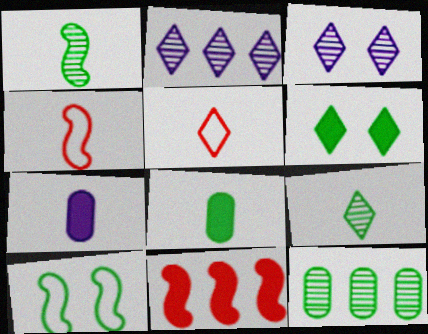[[1, 5, 7], 
[2, 5, 6], 
[4, 7, 9], 
[6, 7, 11]]